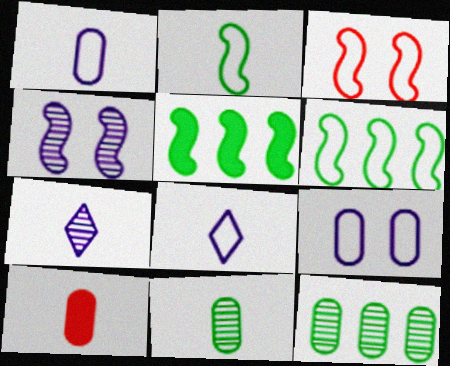[[1, 10, 11], 
[2, 7, 10], 
[9, 10, 12]]